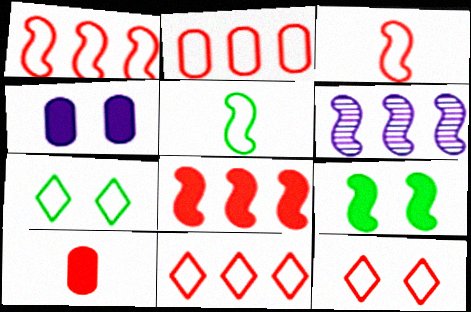[[1, 2, 11], 
[2, 3, 12], 
[3, 6, 9], 
[6, 7, 10]]